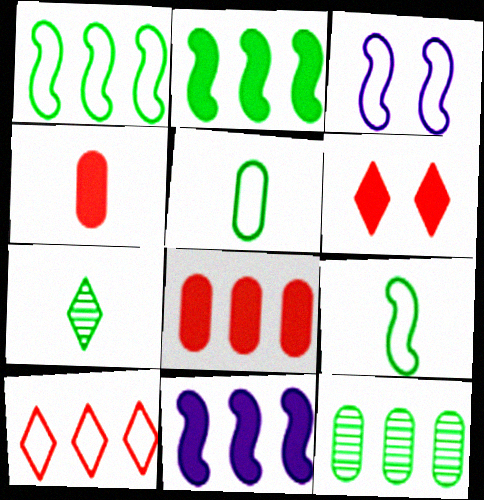[[3, 5, 10], 
[3, 7, 8], 
[10, 11, 12]]